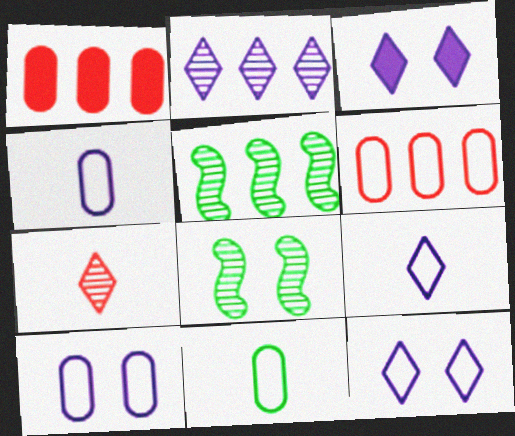[[1, 8, 9], 
[2, 3, 9], 
[6, 10, 11]]